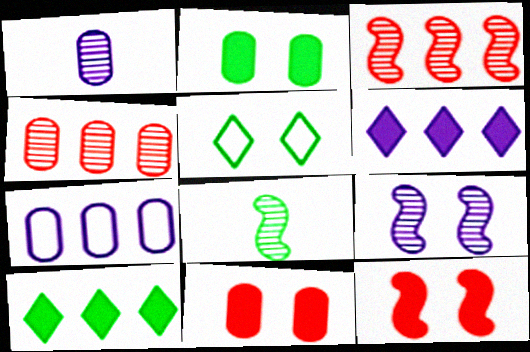[[3, 7, 10], 
[3, 8, 9], 
[5, 9, 11]]